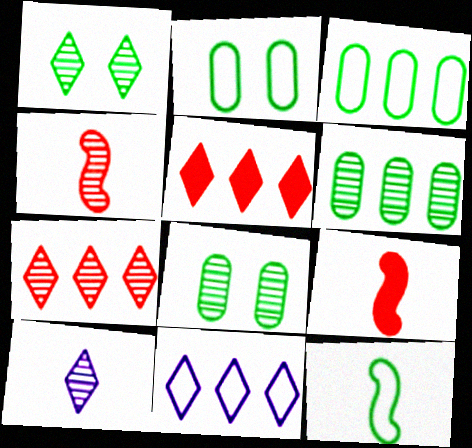[[1, 7, 10], 
[8, 9, 11]]